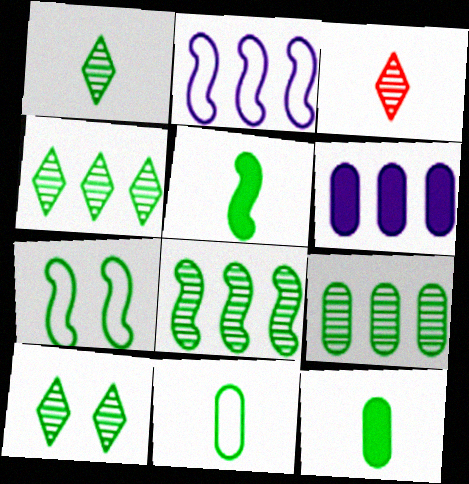[[1, 4, 10], 
[1, 5, 11], 
[3, 6, 7], 
[4, 7, 12], 
[4, 8, 9], 
[5, 7, 8]]